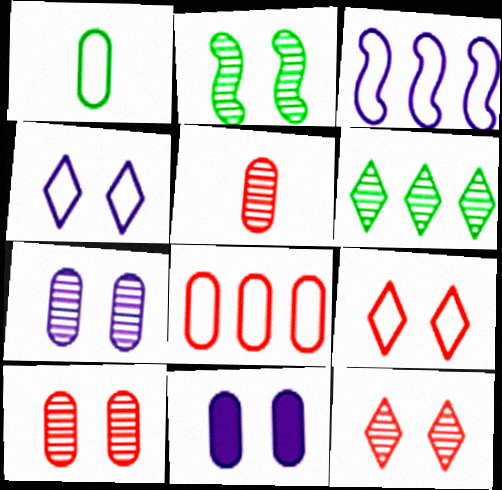[[1, 3, 9], 
[2, 7, 12], 
[2, 9, 11]]